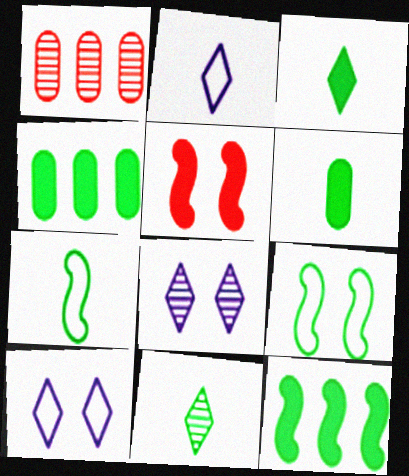[[4, 9, 11], 
[6, 7, 11]]